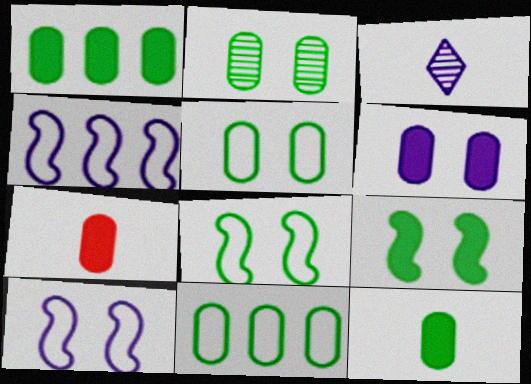[[1, 6, 7], 
[2, 11, 12], 
[3, 4, 6]]